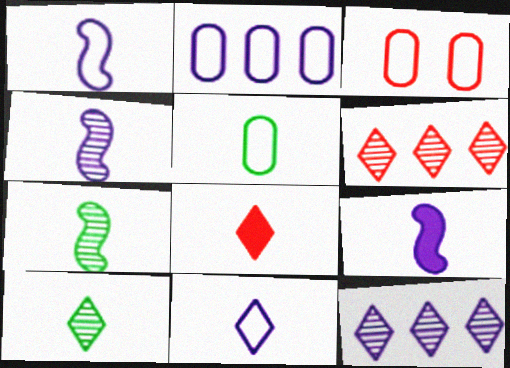[[1, 4, 9], 
[2, 3, 5], 
[4, 5, 8], 
[8, 10, 11]]